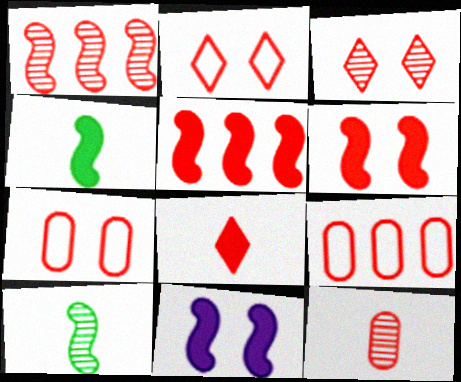[[1, 3, 12], 
[1, 7, 8], 
[2, 5, 12], 
[3, 6, 7], 
[4, 5, 11]]